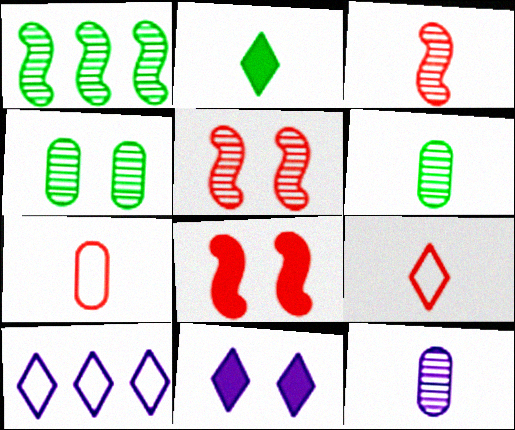[[1, 7, 11], 
[6, 8, 10]]